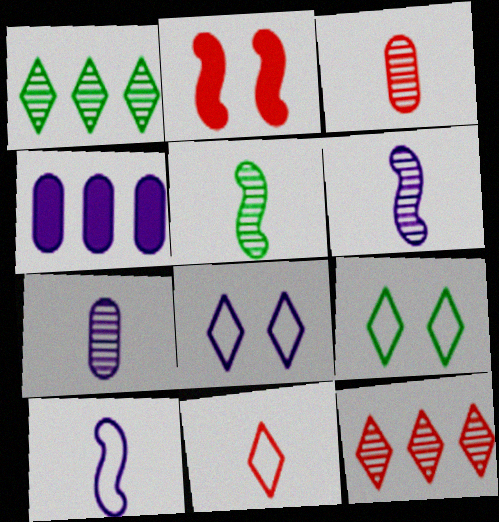[[4, 6, 8]]